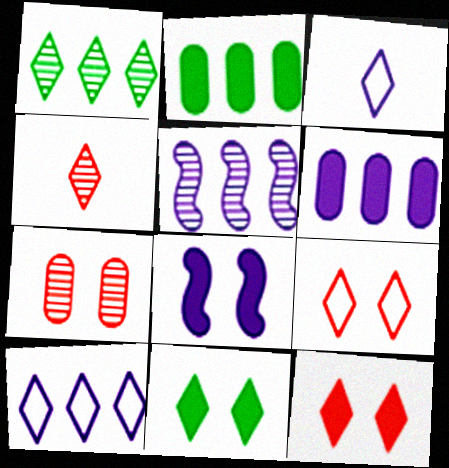[[1, 3, 12], 
[4, 10, 11], 
[5, 6, 10]]